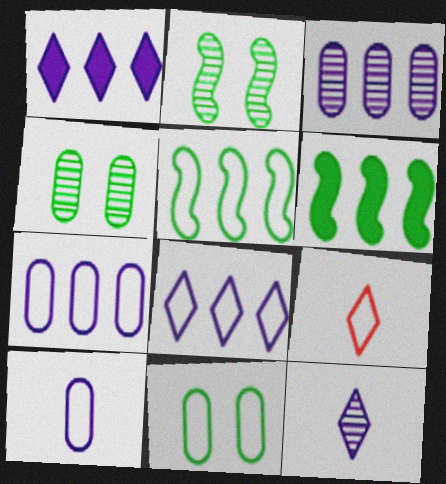[]